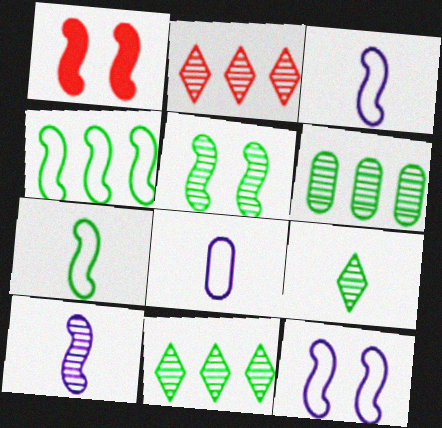[[1, 4, 10], 
[1, 5, 12], 
[1, 8, 11], 
[5, 6, 9]]